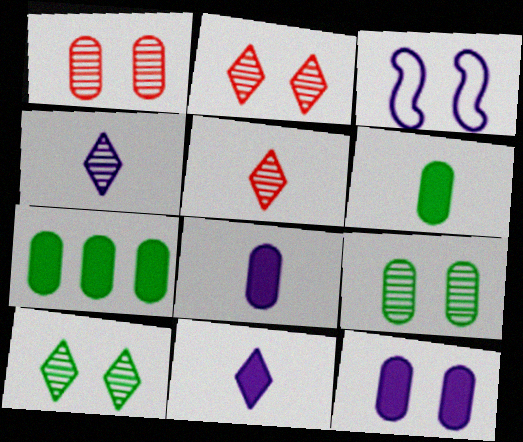[[3, 5, 7]]